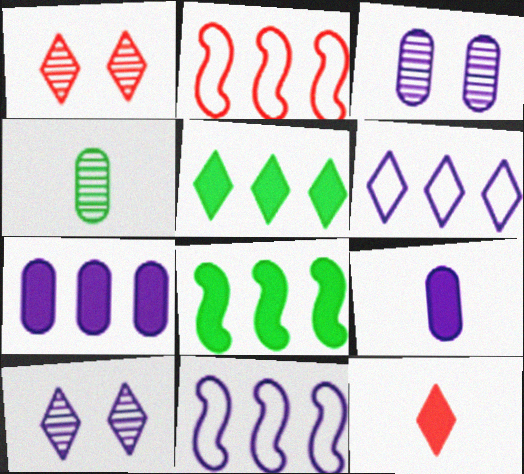[[9, 10, 11]]